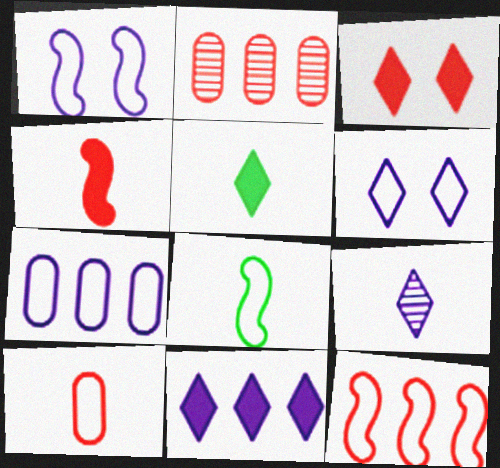[[1, 2, 5], 
[1, 8, 12], 
[3, 5, 11], 
[6, 9, 11]]